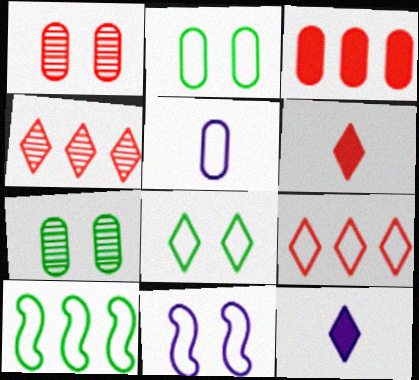[[1, 10, 12], 
[3, 5, 7], 
[4, 8, 12]]